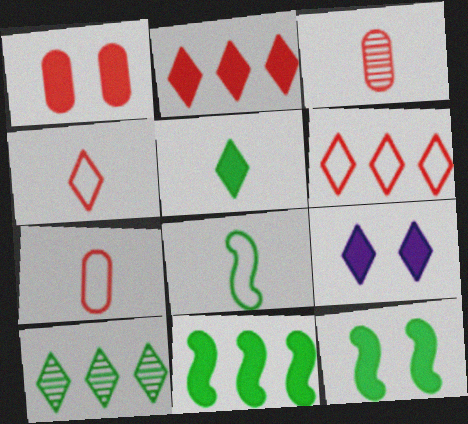[[1, 9, 12], 
[2, 5, 9], 
[4, 9, 10]]